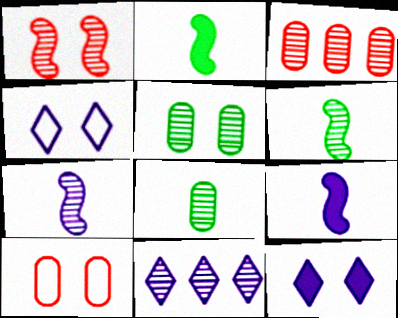[[1, 8, 11], 
[2, 3, 4], 
[2, 10, 11]]